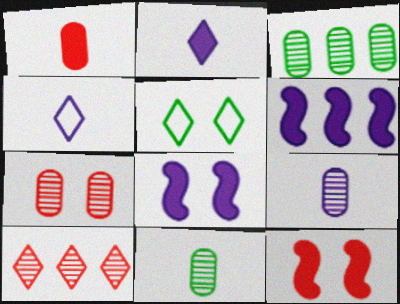[[2, 5, 10], 
[3, 4, 12], 
[3, 7, 9], 
[5, 7, 8]]